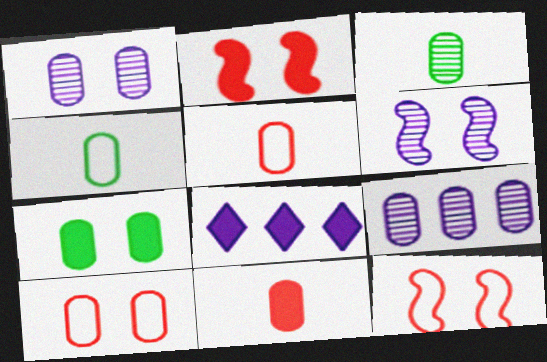[[1, 7, 10], 
[3, 8, 12], 
[5, 7, 9]]